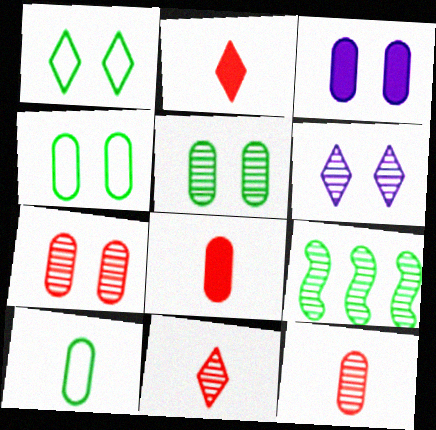[[3, 4, 7], 
[6, 9, 12]]